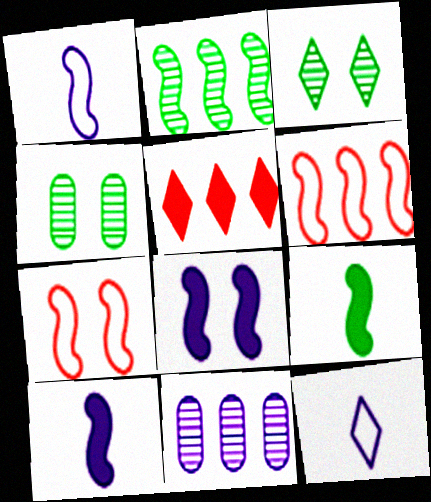[[1, 4, 5], 
[2, 7, 10], 
[3, 5, 12], 
[8, 11, 12]]